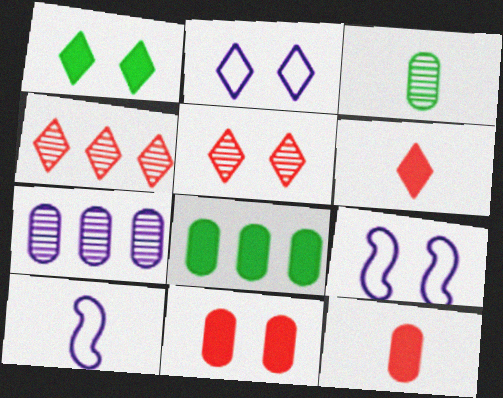[[1, 2, 5], 
[3, 6, 10], 
[5, 8, 10]]